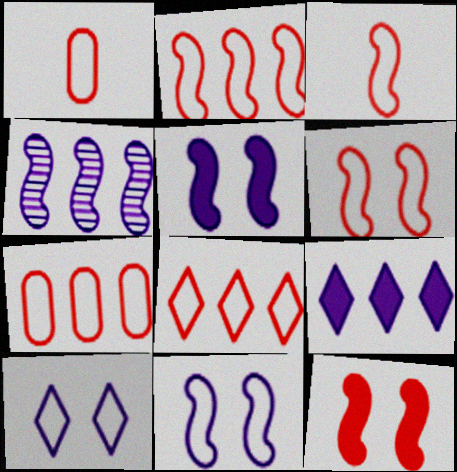[[1, 6, 8], 
[2, 3, 6], 
[2, 7, 8]]